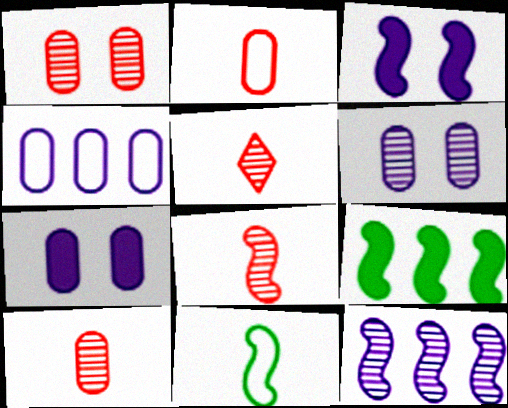[[5, 8, 10]]